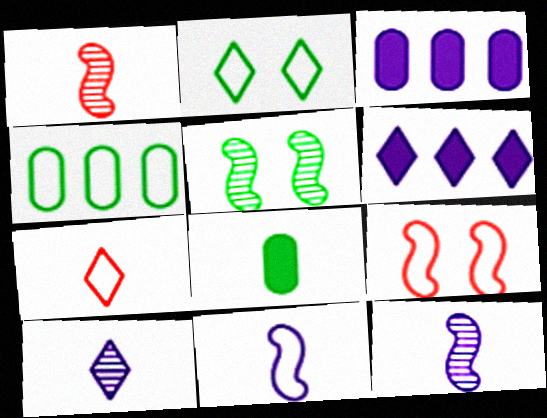[[1, 2, 3], 
[3, 5, 7], 
[7, 8, 12]]